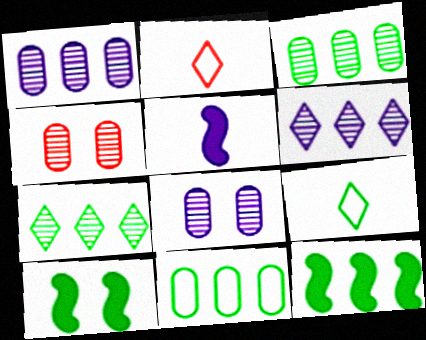[[1, 2, 10], 
[2, 8, 12], 
[3, 9, 10], 
[7, 11, 12]]